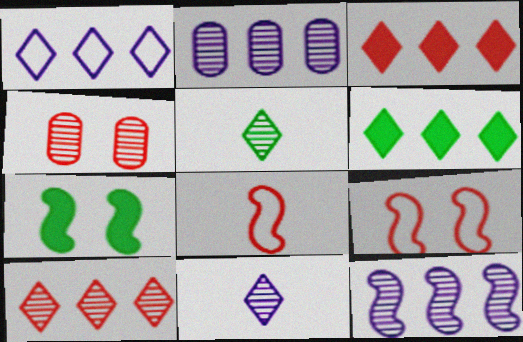[[1, 6, 10], 
[3, 4, 8], 
[4, 5, 12], 
[7, 8, 12]]